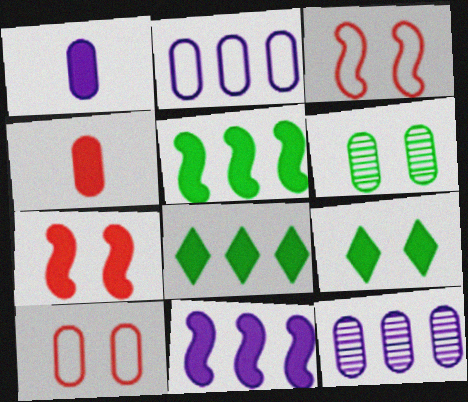[[1, 7, 8], 
[2, 4, 6], 
[4, 9, 11]]